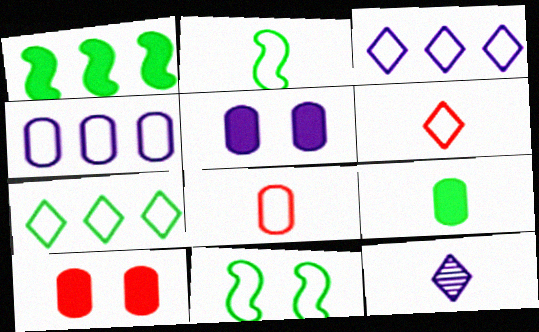[[3, 8, 11], 
[4, 6, 11]]